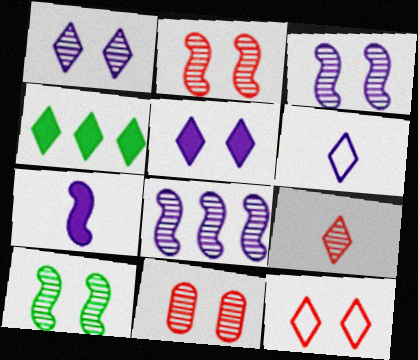[[1, 10, 11], 
[2, 3, 10]]